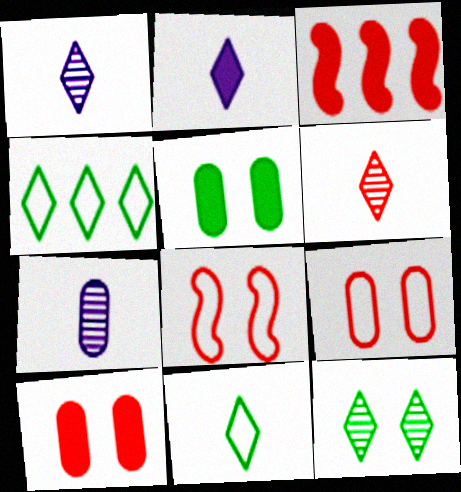[[2, 3, 5], 
[2, 6, 11], 
[3, 6, 9]]